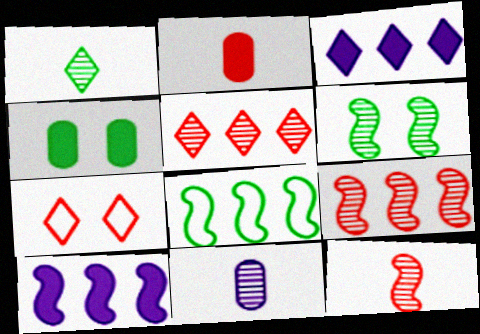[[1, 3, 7], 
[1, 4, 8], 
[1, 11, 12], 
[2, 7, 9], 
[5, 6, 11], 
[8, 9, 10]]